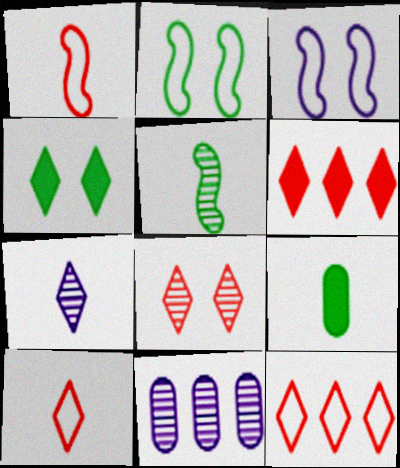[[1, 4, 11], 
[1, 7, 9], 
[4, 7, 12], 
[5, 8, 11], 
[6, 8, 10]]